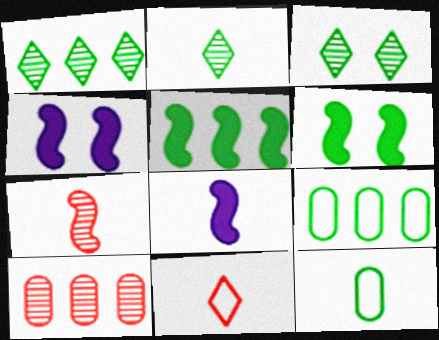[[1, 2, 3], 
[1, 5, 9], 
[1, 6, 12], 
[2, 6, 9], 
[3, 5, 12]]